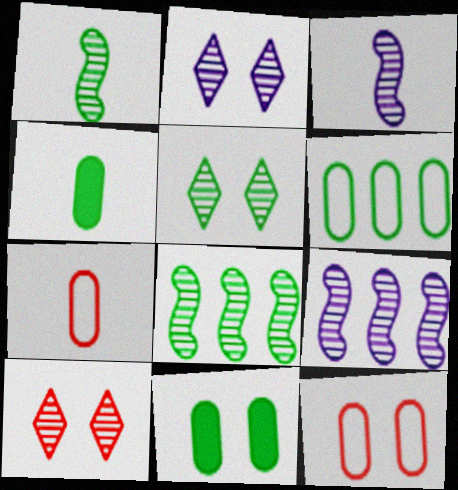[[2, 5, 10]]